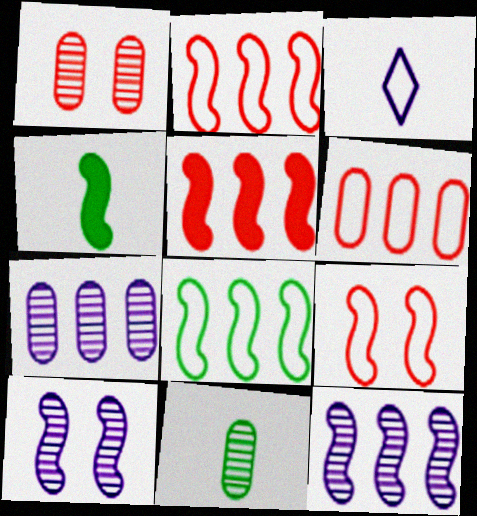[[1, 7, 11], 
[2, 4, 10], 
[4, 9, 12], 
[5, 8, 12]]